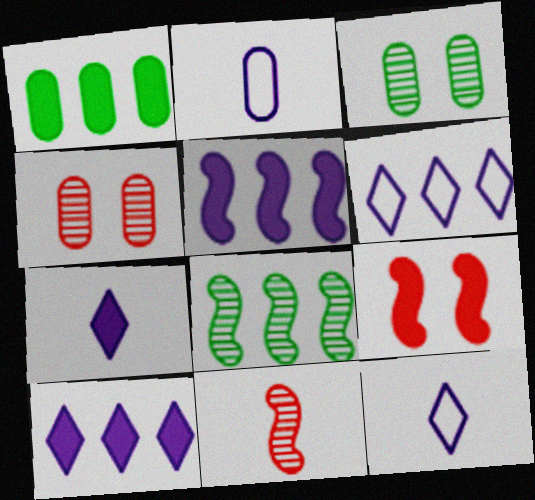[[1, 2, 4], 
[1, 7, 9]]